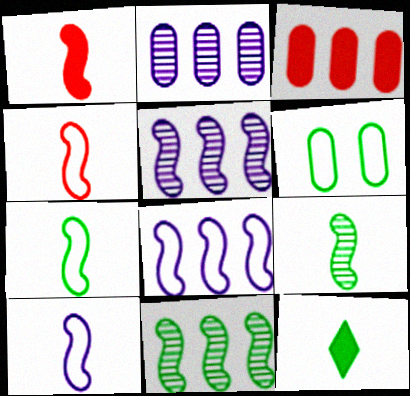[[1, 9, 10], 
[4, 7, 10], 
[6, 11, 12]]